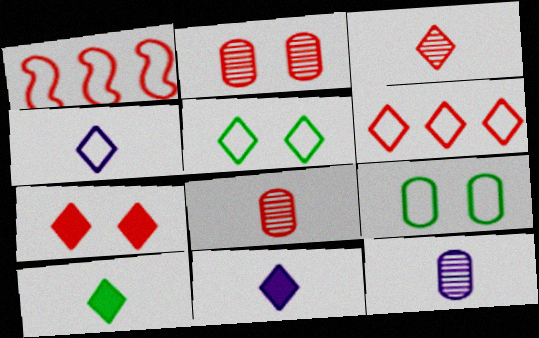[[1, 4, 9], 
[1, 7, 8], 
[3, 4, 10], 
[3, 6, 7], 
[4, 5, 6]]